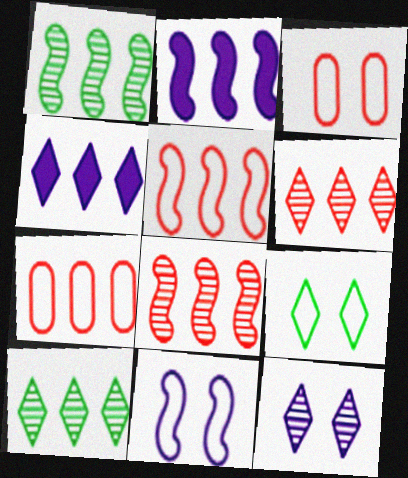[[1, 2, 5], 
[1, 4, 7], 
[2, 7, 10], 
[3, 9, 11]]